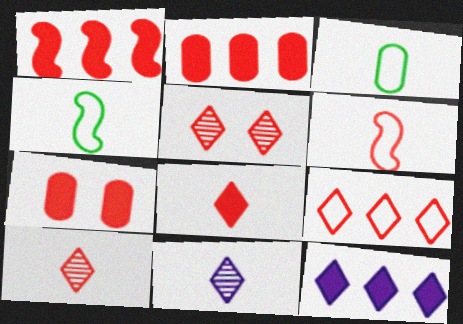[[1, 7, 8], 
[2, 5, 6], 
[5, 8, 9]]